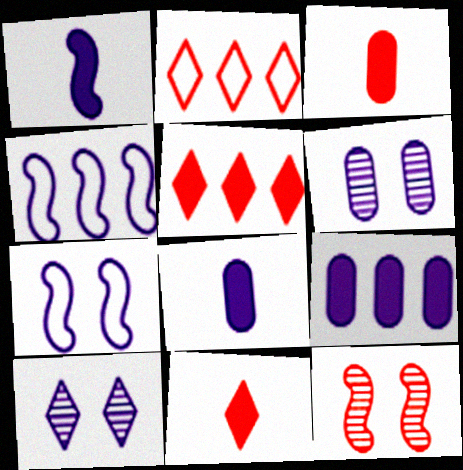[[2, 3, 12], 
[4, 8, 10]]